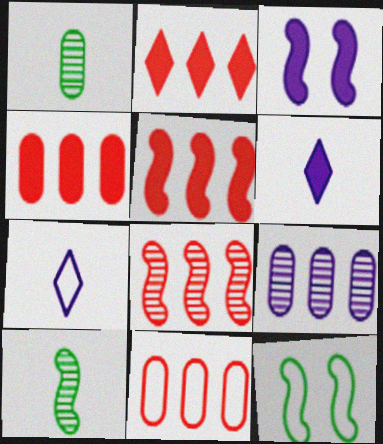[[2, 4, 5], 
[2, 8, 11], 
[3, 7, 9], 
[7, 11, 12]]